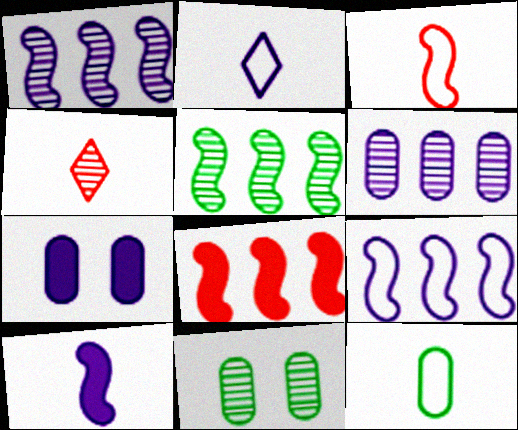[[1, 2, 7], 
[1, 4, 11], 
[2, 3, 12], 
[2, 8, 11], 
[4, 10, 12], 
[5, 8, 9]]